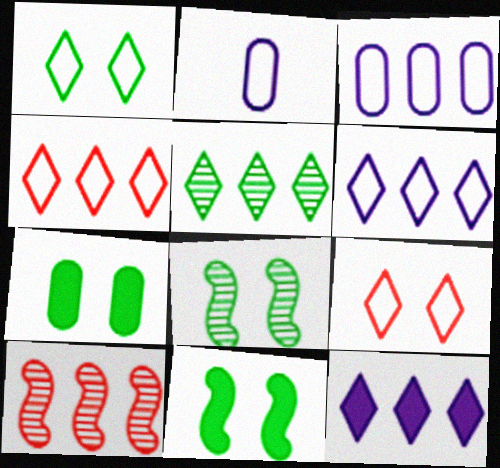[[1, 7, 8], 
[4, 5, 12]]